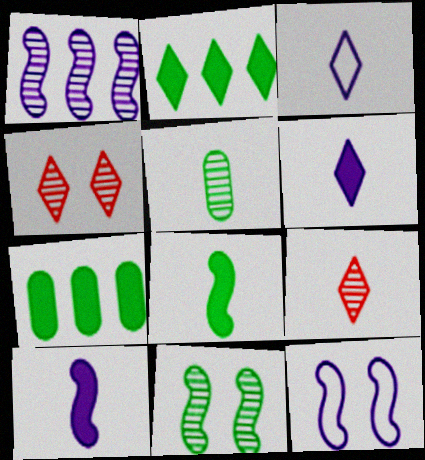[[1, 4, 5], 
[1, 10, 12], 
[2, 3, 4], 
[7, 9, 12]]